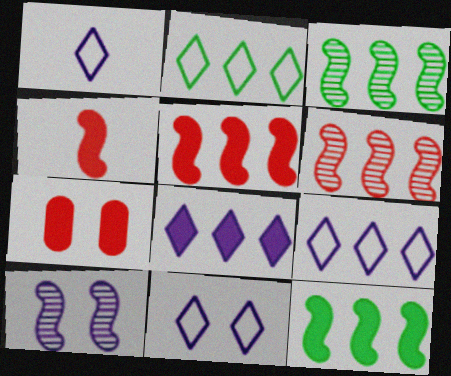[[1, 3, 7], 
[1, 9, 11]]